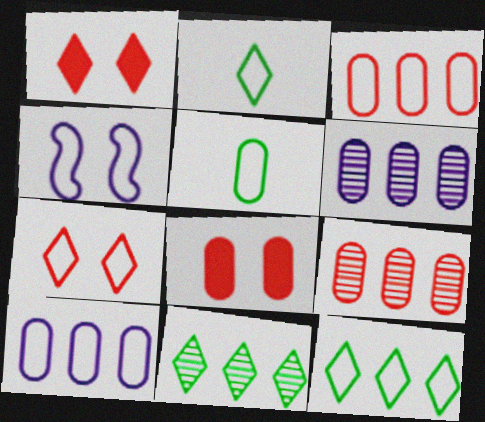[[2, 3, 4], 
[5, 6, 8]]